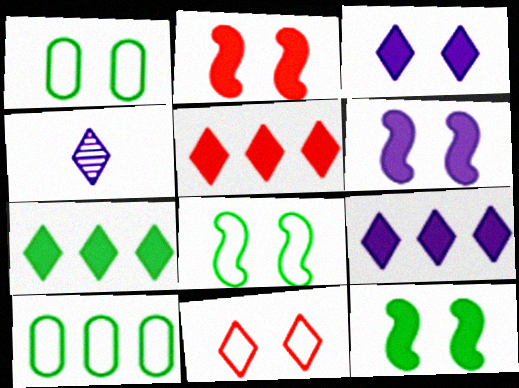[[2, 4, 10], 
[2, 6, 12], 
[4, 7, 11], 
[5, 7, 9]]